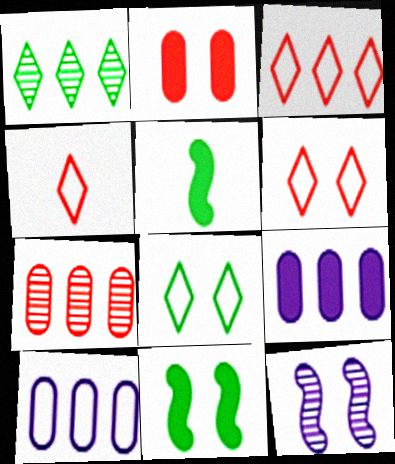[[2, 8, 12], 
[3, 4, 6]]